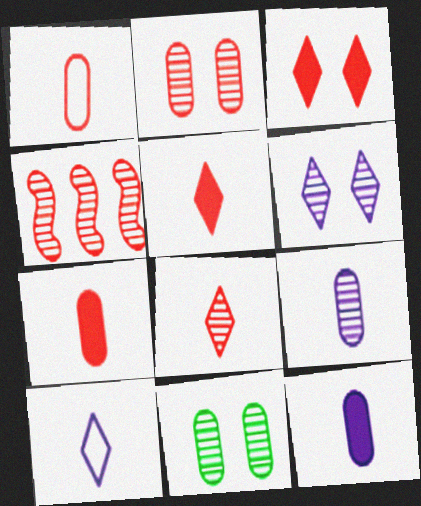[[1, 3, 4], 
[2, 4, 8]]